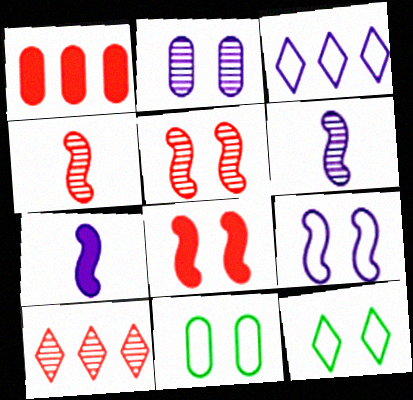[[1, 6, 12], 
[2, 3, 7], 
[2, 8, 12], 
[7, 10, 11]]